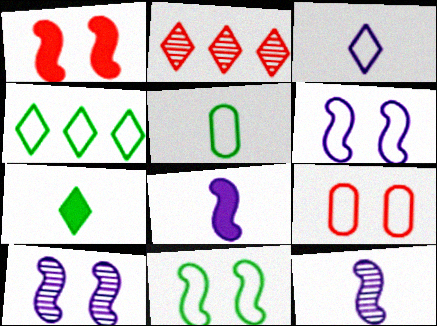[[1, 10, 11], 
[4, 5, 11]]